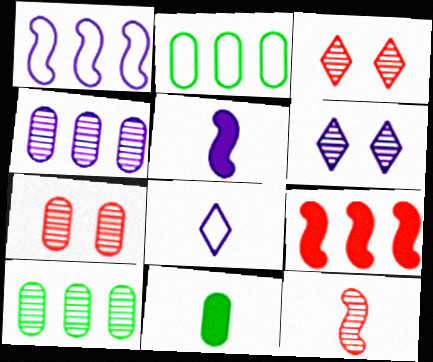[[1, 3, 11], 
[2, 3, 5], 
[6, 10, 12], 
[8, 11, 12]]